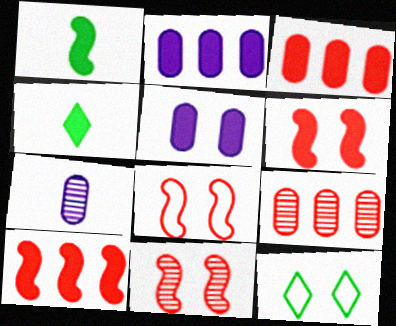[[2, 4, 6], 
[4, 5, 10], 
[5, 11, 12], 
[6, 8, 11], 
[7, 10, 12]]